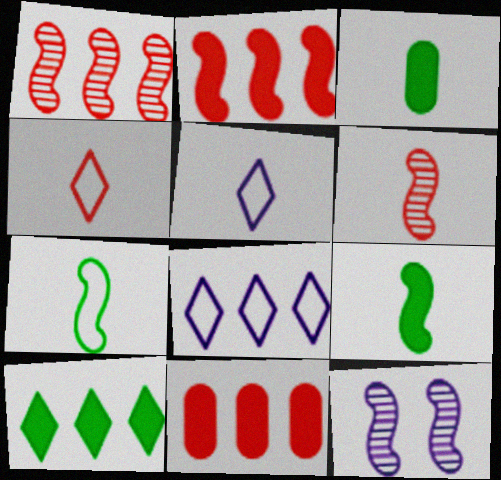[[2, 7, 12], 
[3, 5, 6]]